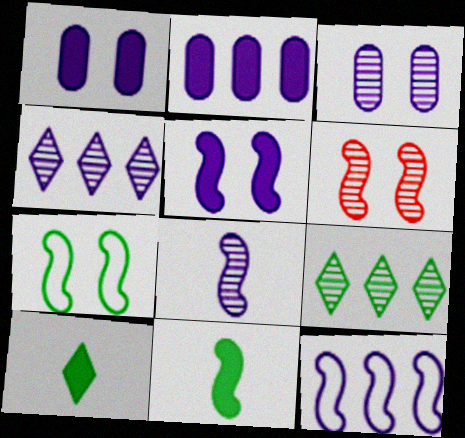[[2, 4, 12], 
[3, 4, 8], 
[5, 6, 7], 
[5, 8, 12], 
[6, 11, 12]]